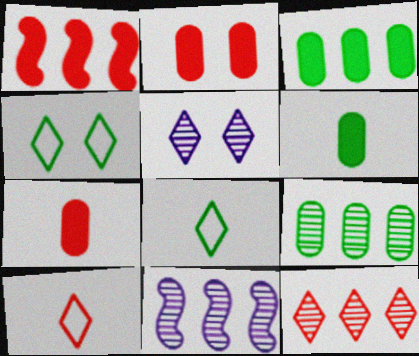[[2, 8, 11], 
[4, 7, 11], 
[9, 11, 12]]